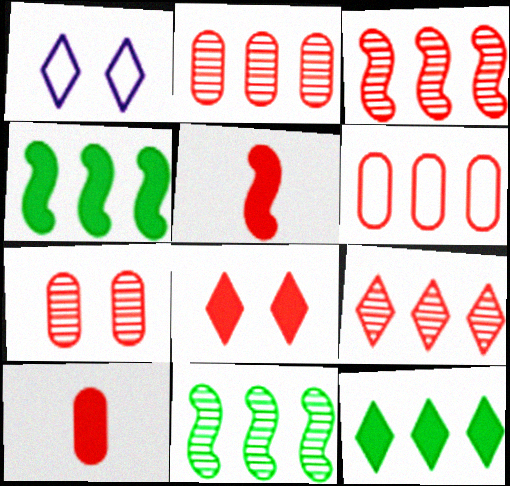[[1, 10, 11], 
[2, 3, 9], 
[6, 7, 10]]